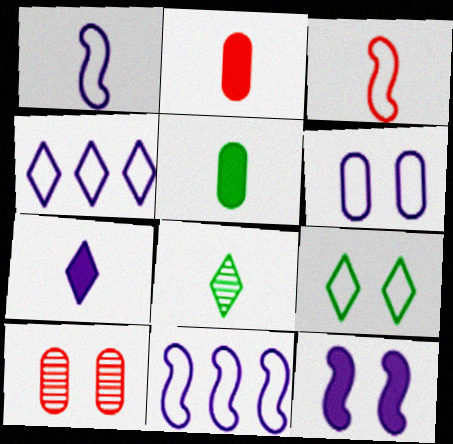[[1, 2, 8], 
[1, 4, 6], 
[9, 10, 12]]